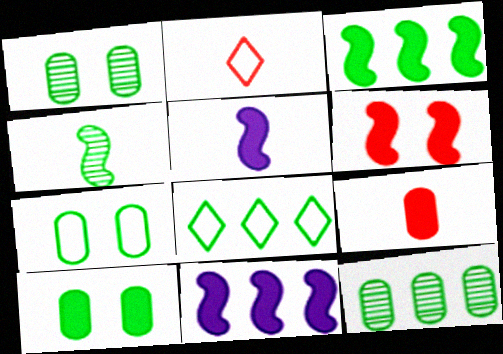[[1, 2, 11], 
[1, 7, 10], 
[3, 5, 6], 
[3, 8, 12], 
[4, 8, 10]]